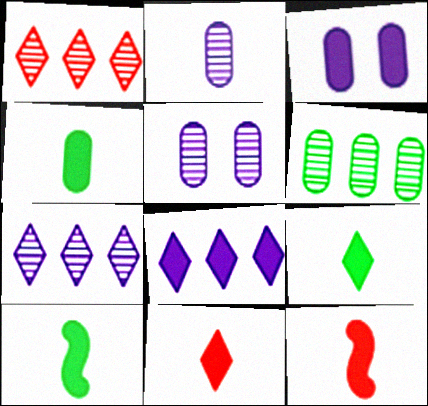[[4, 9, 10]]